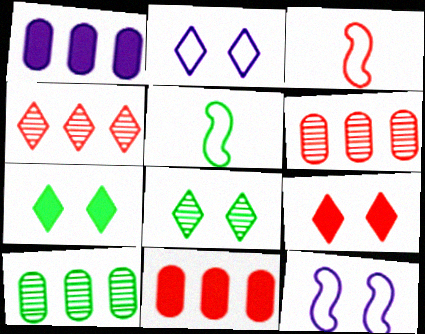[[1, 3, 8], 
[2, 8, 9], 
[3, 6, 9], 
[5, 7, 10]]